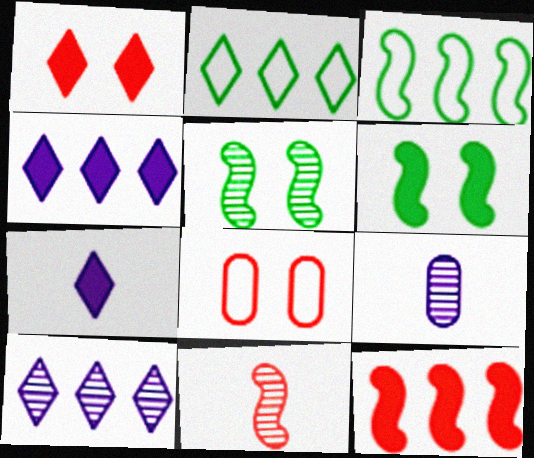[[1, 3, 9]]